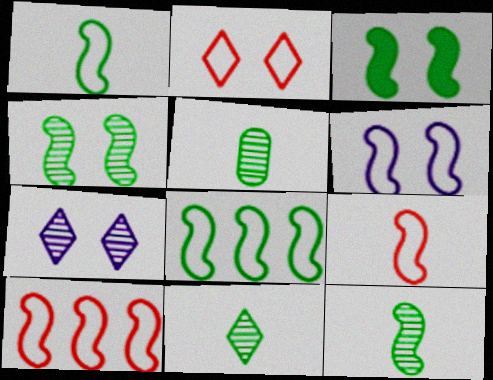[[1, 6, 10], 
[3, 8, 12], 
[5, 11, 12], 
[6, 8, 9]]